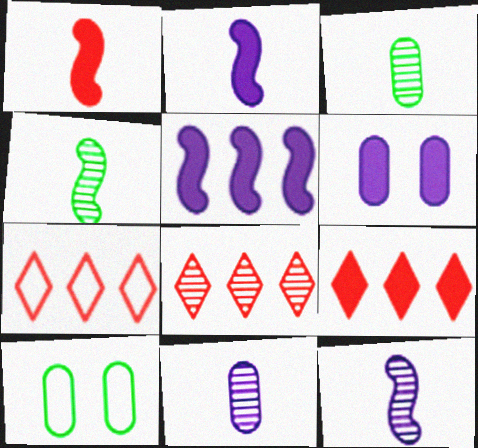[[2, 8, 10], 
[4, 6, 7], 
[7, 8, 9], 
[9, 10, 12]]